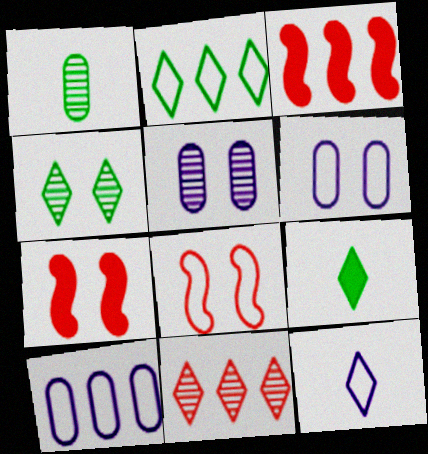[[2, 4, 9], 
[4, 6, 7]]